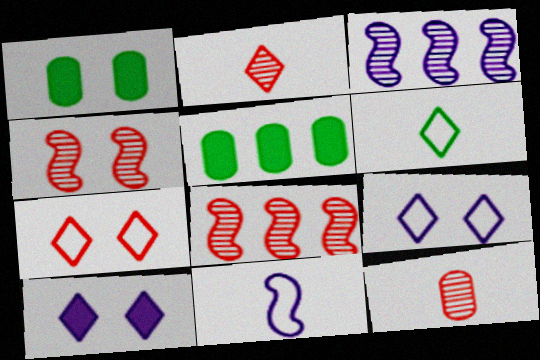[[1, 4, 9]]